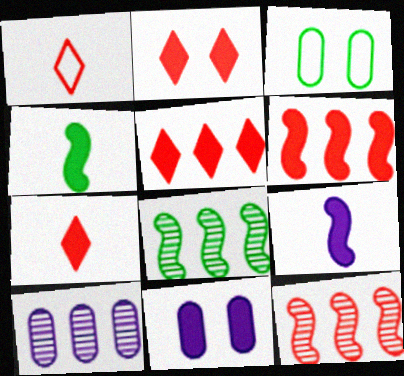[[1, 8, 11], 
[2, 5, 7], 
[4, 5, 11]]